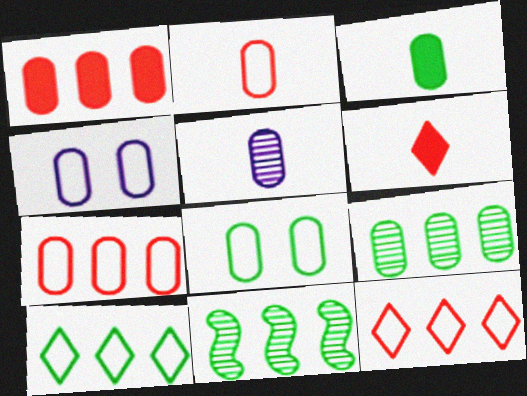[[1, 5, 8], 
[2, 3, 5], 
[3, 8, 9], 
[4, 6, 11]]